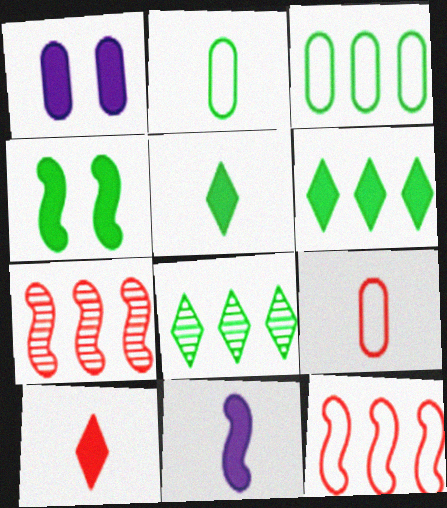[[2, 4, 8]]